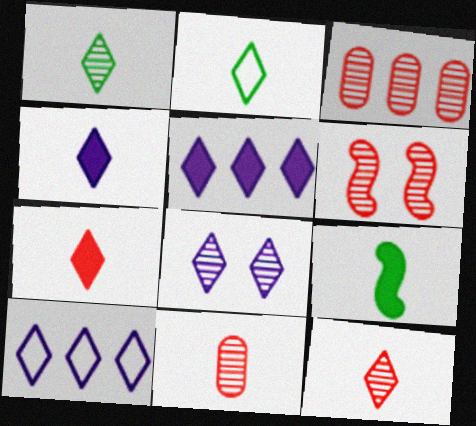[[2, 4, 12], 
[3, 6, 12], 
[4, 8, 10]]